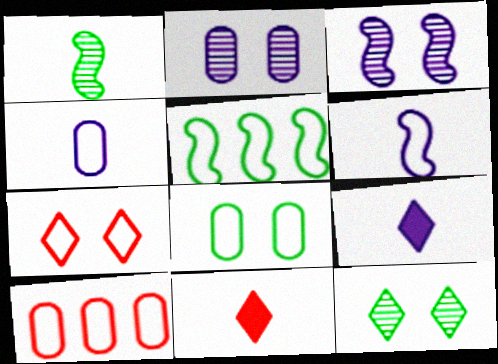[[1, 4, 11], 
[2, 5, 11], 
[4, 5, 7], 
[4, 8, 10]]